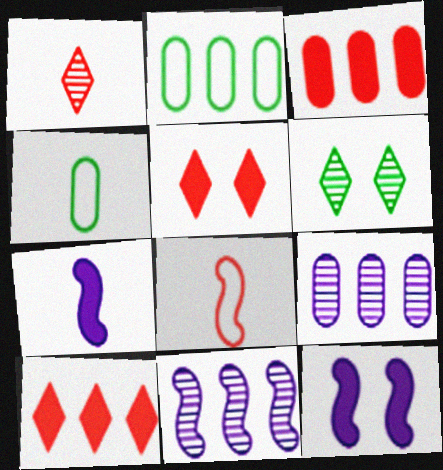[[1, 2, 12], 
[1, 4, 7], 
[2, 3, 9], 
[2, 10, 11], 
[4, 5, 11]]